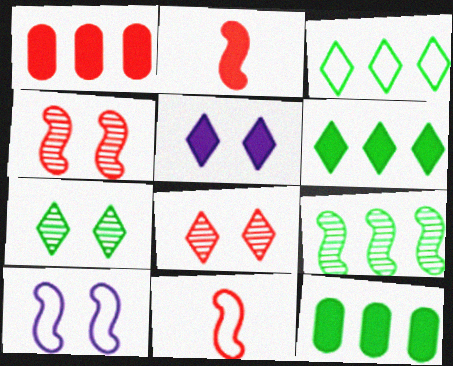[[1, 8, 11], 
[2, 5, 12], 
[2, 9, 10], 
[3, 9, 12]]